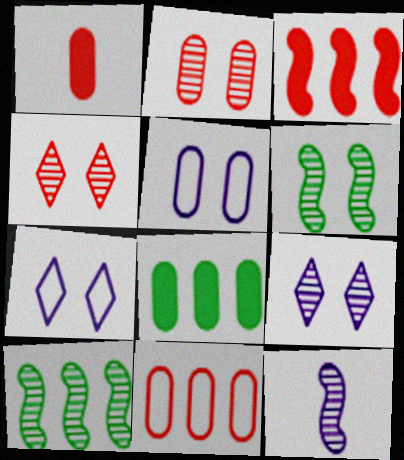[[1, 2, 11], 
[1, 7, 10], 
[2, 6, 9]]